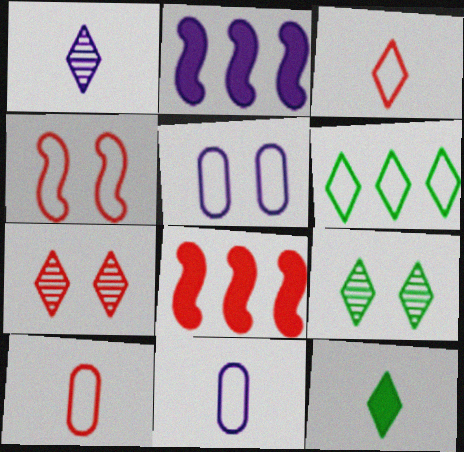[[1, 2, 5], 
[1, 3, 12], 
[2, 9, 10], 
[4, 6, 11], 
[6, 9, 12], 
[7, 8, 10], 
[8, 9, 11]]